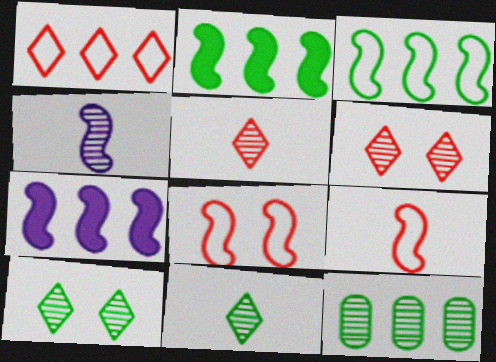[[1, 7, 12], 
[2, 4, 8], 
[4, 6, 12]]